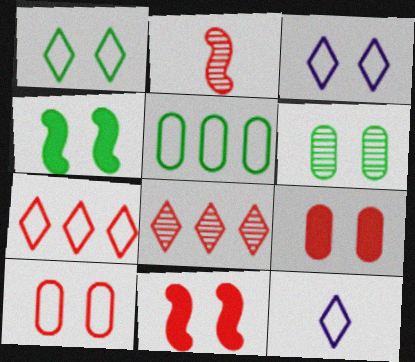[[1, 4, 6], 
[1, 7, 12], 
[2, 7, 9], 
[3, 6, 11]]